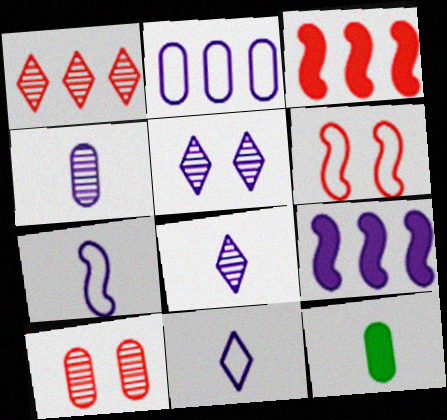[[2, 10, 12]]